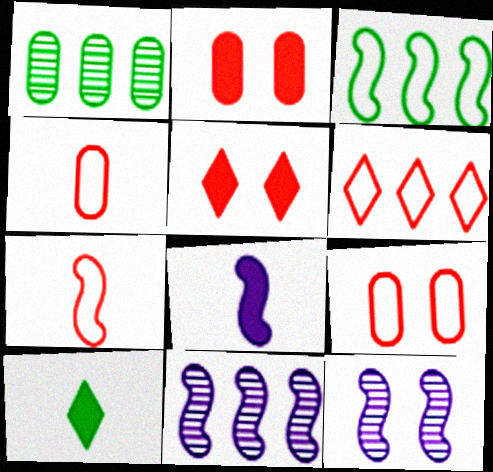[[6, 7, 9], 
[9, 10, 11]]